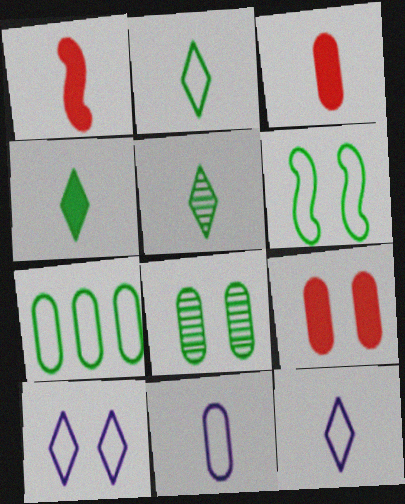[[1, 5, 11], 
[2, 4, 5], 
[2, 6, 7]]